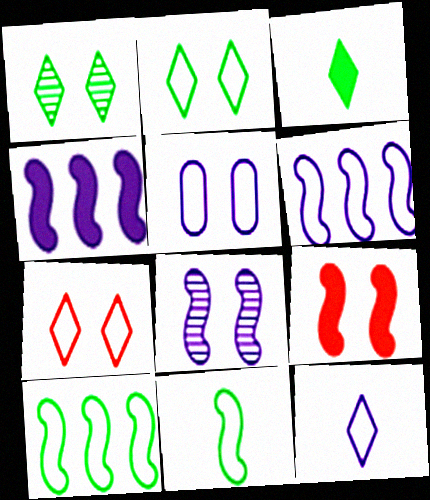[[1, 5, 9], 
[5, 6, 12]]